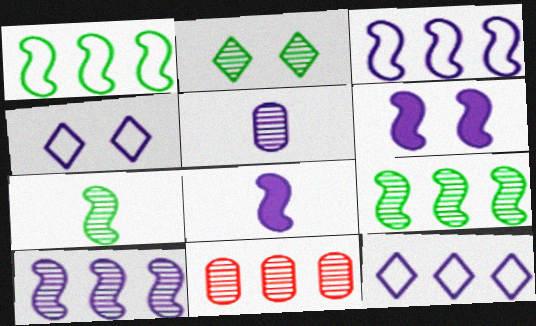[[5, 6, 12]]